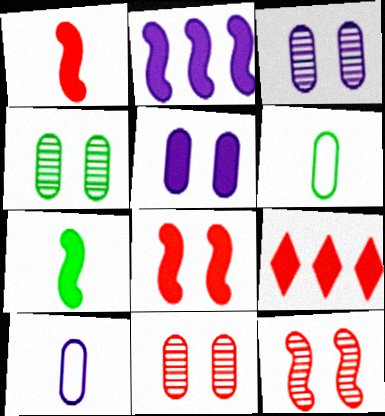[[2, 7, 8], 
[3, 4, 11], 
[5, 7, 9]]